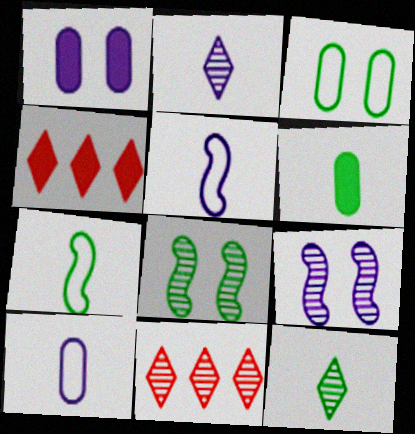[[1, 7, 11], 
[4, 8, 10], 
[6, 7, 12]]